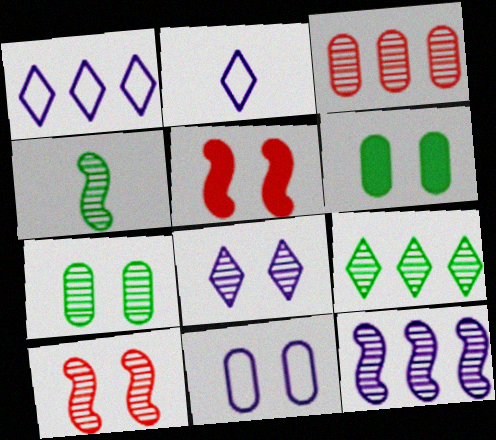[[3, 4, 8], 
[3, 9, 12], 
[4, 7, 9], 
[4, 10, 12], 
[7, 8, 10]]